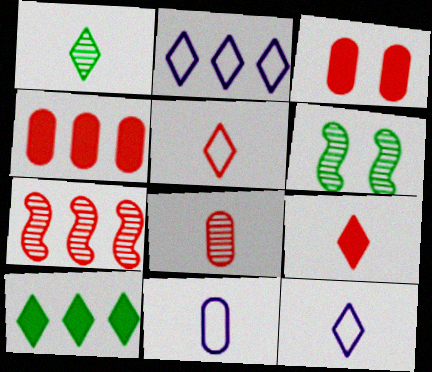[[1, 9, 12], 
[3, 5, 7], 
[4, 6, 12]]